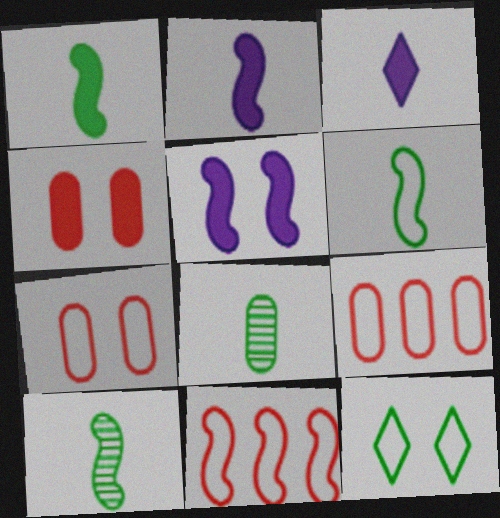[[1, 6, 10], 
[5, 10, 11]]